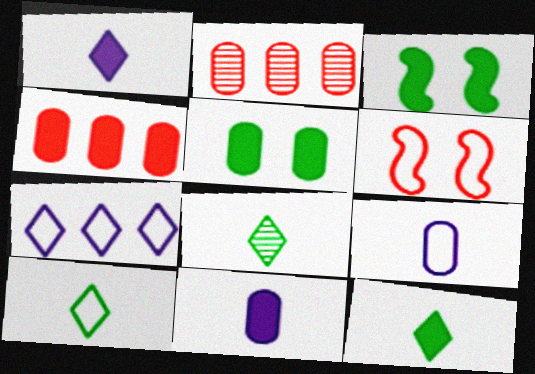[[1, 3, 4], 
[2, 5, 9], 
[4, 5, 11], 
[8, 10, 12]]